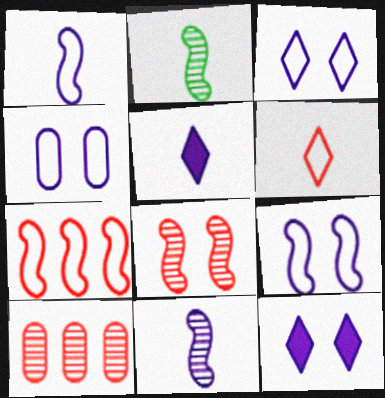[[3, 4, 9]]